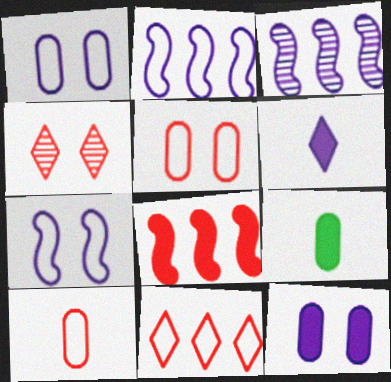[[1, 3, 6], 
[2, 4, 9], 
[4, 8, 10]]